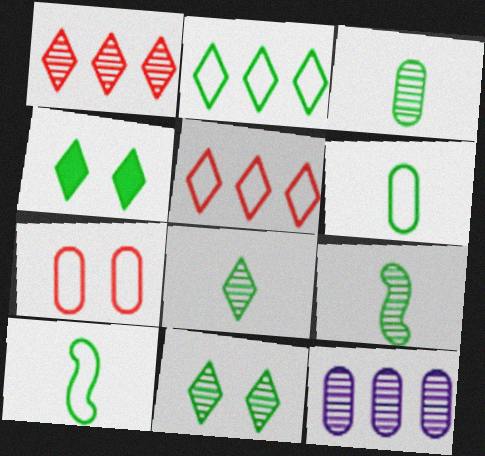[[2, 4, 8], 
[3, 8, 9]]